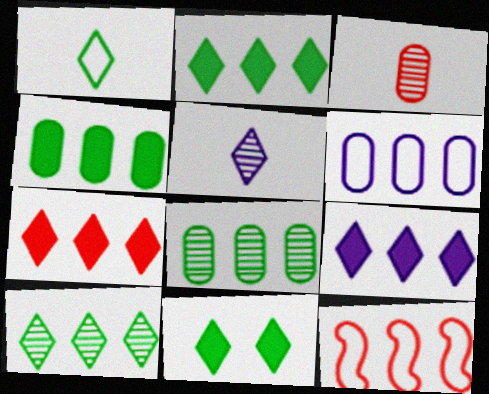[[1, 10, 11], 
[2, 7, 9], 
[8, 9, 12]]